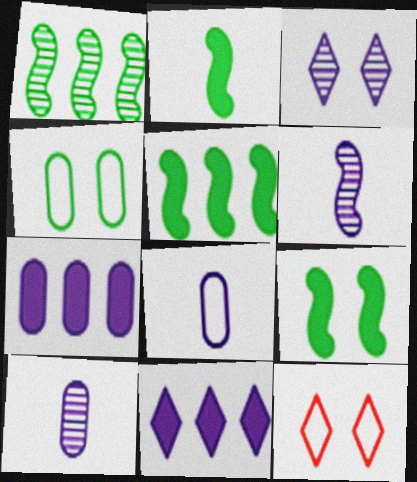[[2, 5, 9], 
[5, 10, 12]]